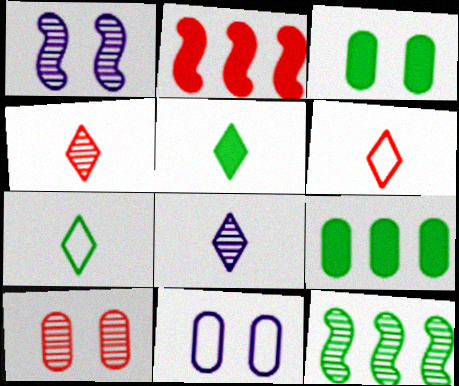[[1, 6, 9], 
[2, 6, 10], 
[3, 7, 12], 
[3, 10, 11], 
[5, 6, 8], 
[8, 10, 12]]